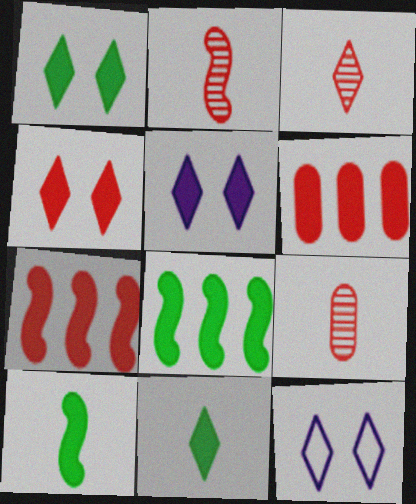[[1, 4, 5], 
[2, 3, 9], 
[5, 6, 10], 
[8, 9, 12]]